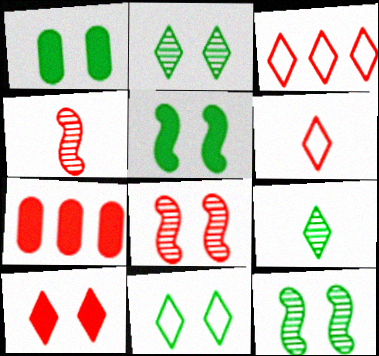[[1, 11, 12], 
[6, 7, 8]]